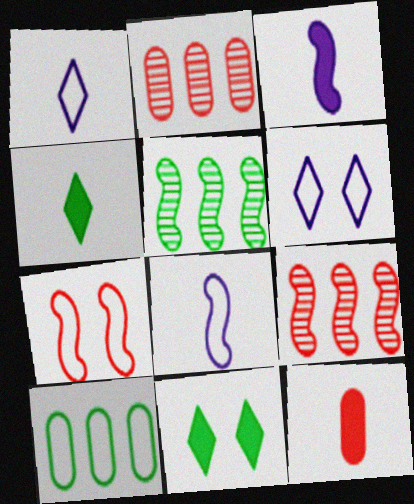[[1, 7, 10], 
[2, 8, 11], 
[3, 4, 12], 
[3, 5, 7], 
[5, 6, 12]]